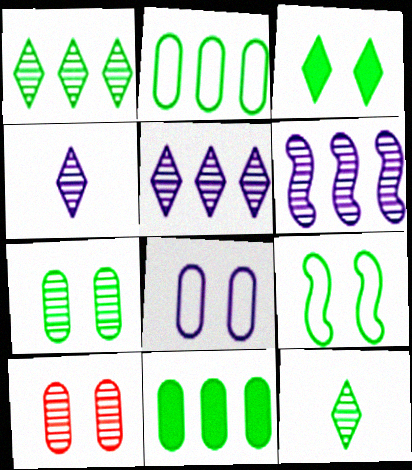[[3, 7, 9], 
[6, 10, 12], 
[9, 11, 12]]